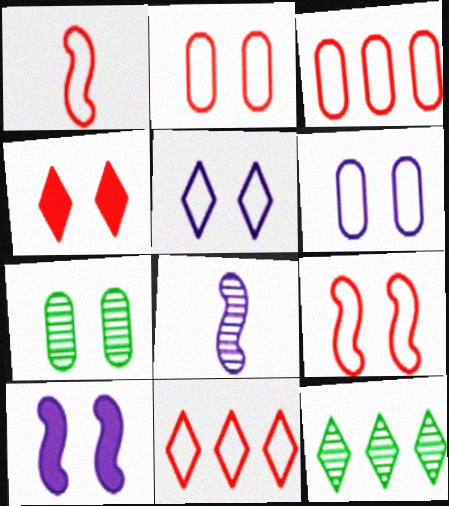[[1, 2, 11]]